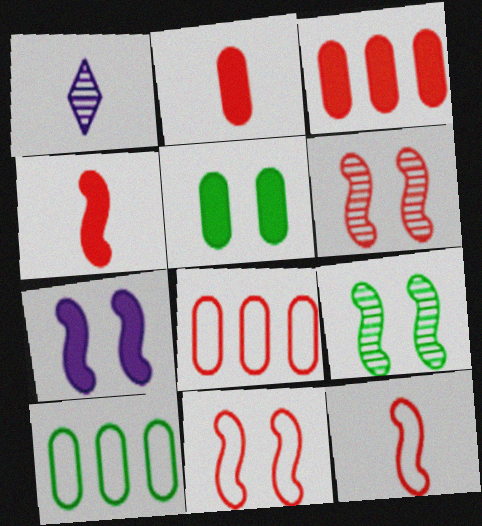[[7, 9, 11]]